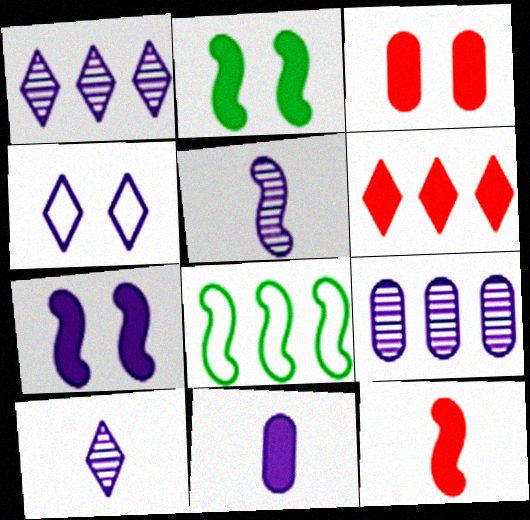[[2, 6, 11], 
[3, 6, 12], 
[3, 8, 10], 
[6, 8, 9]]